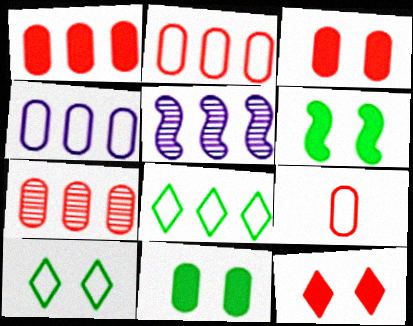[[1, 2, 7], 
[1, 5, 8], 
[3, 7, 9]]